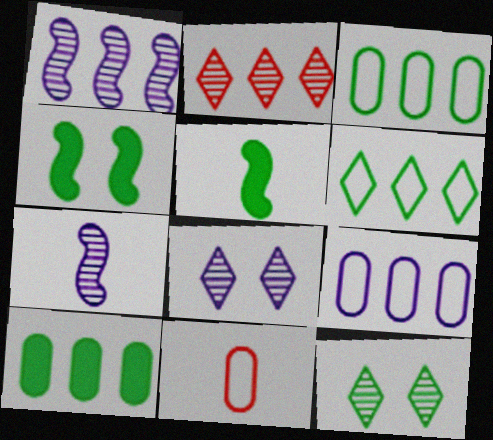[[3, 5, 12]]